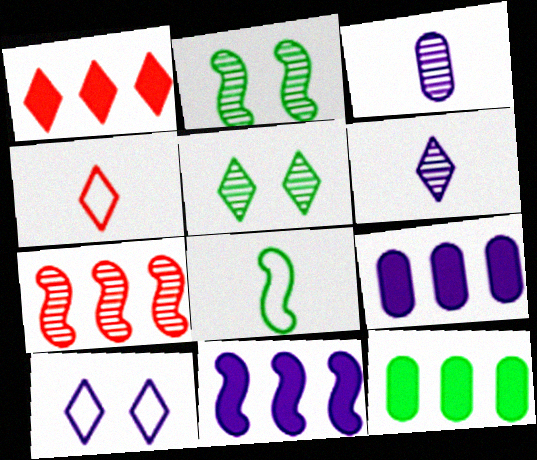[[1, 11, 12], 
[2, 4, 9], 
[3, 5, 7], 
[3, 10, 11], 
[5, 8, 12]]